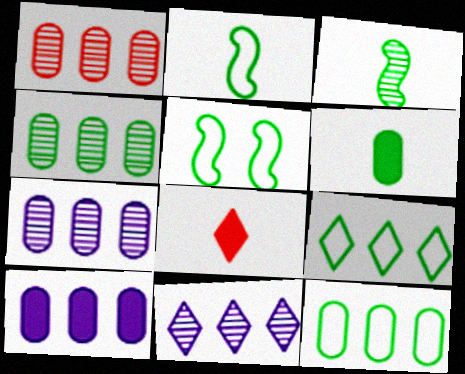[[1, 4, 7], 
[1, 10, 12], 
[5, 7, 8]]